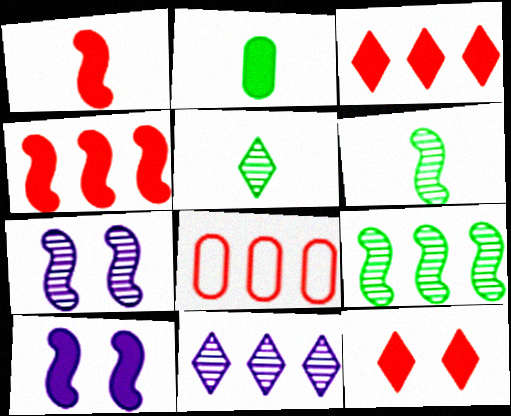[[2, 3, 10], 
[5, 8, 10]]